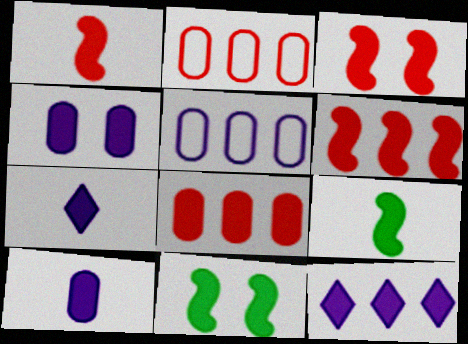[[1, 3, 6], 
[7, 8, 11]]